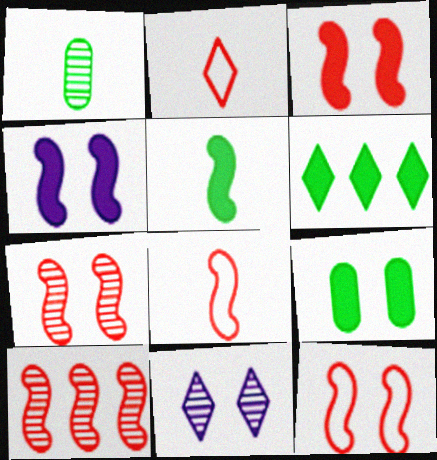[[1, 10, 11], 
[2, 6, 11], 
[3, 7, 12], 
[3, 8, 10], 
[5, 6, 9], 
[9, 11, 12]]